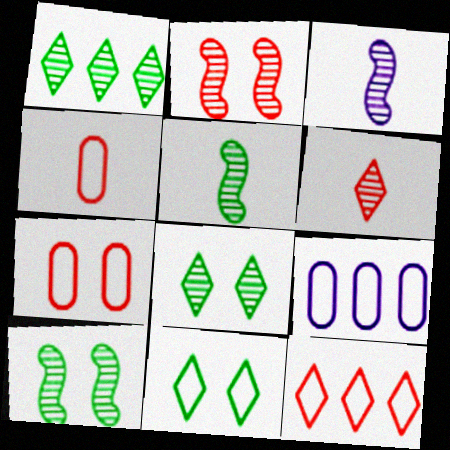[]